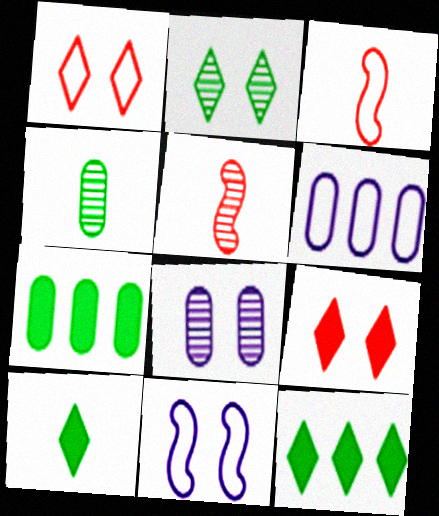[[3, 8, 12]]